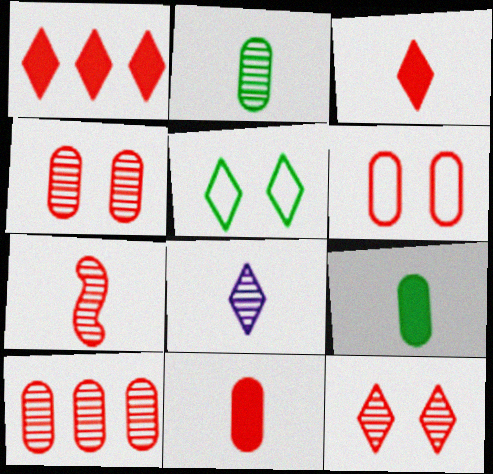[[1, 5, 8], 
[1, 6, 7], 
[2, 7, 8], 
[6, 10, 11], 
[7, 10, 12]]